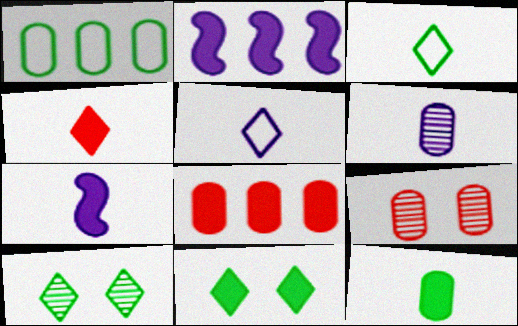[[2, 3, 9], 
[4, 7, 12], 
[5, 6, 7], 
[7, 8, 11]]